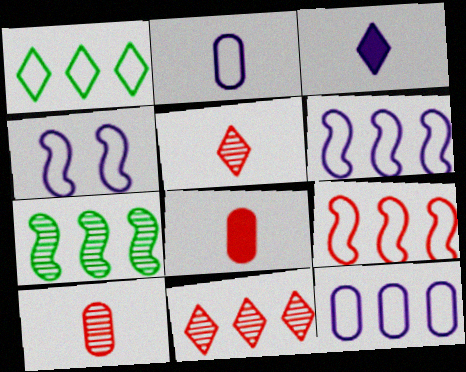[[1, 9, 12]]